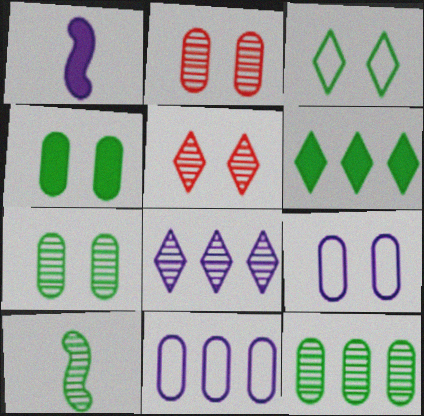[[1, 8, 9], 
[2, 4, 9], 
[2, 8, 10]]